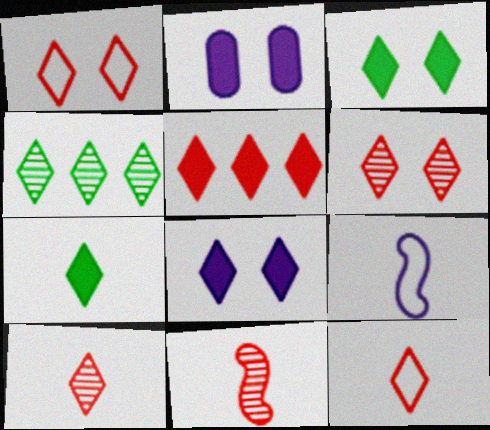[[1, 5, 10], 
[4, 8, 12], 
[5, 6, 12], 
[5, 7, 8]]